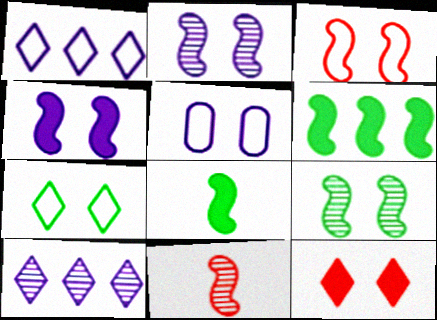[[3, 4, 9], 
[3, 5, 7], 
[5, 9, 12]]